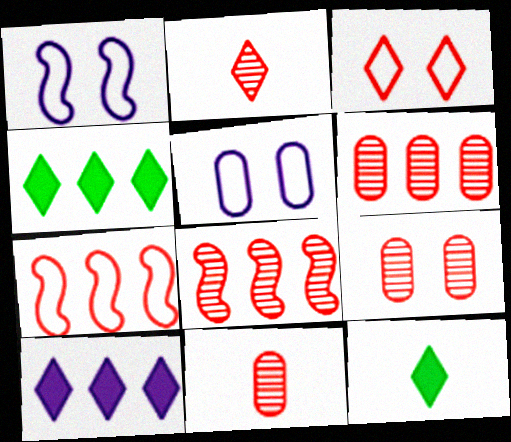[[1, 4, 11], 
[1, 6, 12], 
[2, 8, 9], 
[5, 8, 12], 
[6, 9, 11]]